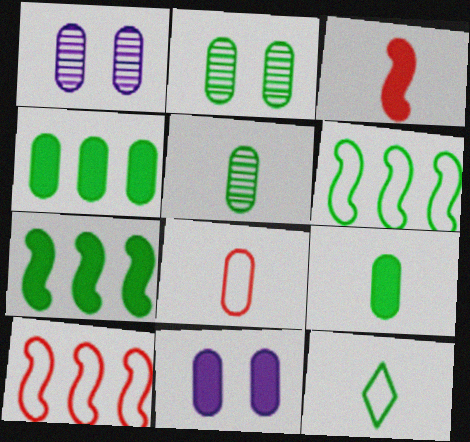[[1, 4, 8], 
[2, 7, 12]]